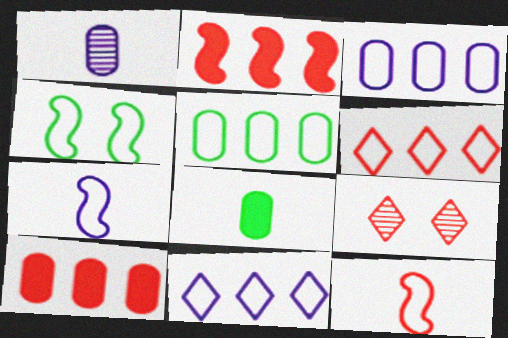[[9, 10, 12]]